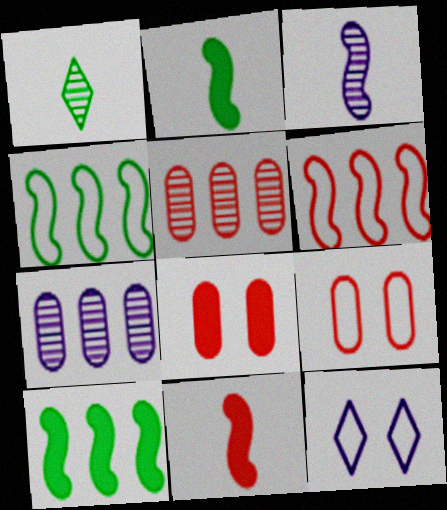[[2, 5, 12]]